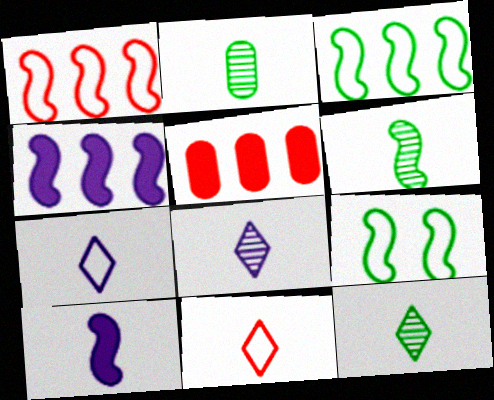[[2, 6, 12], 
[2, 10, 11], 
[5, 8, 9]]